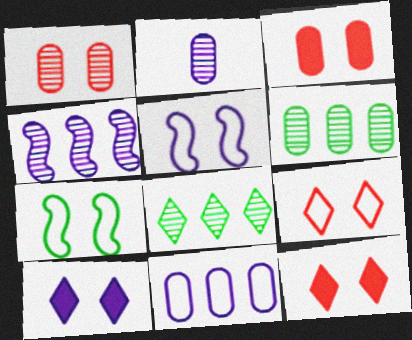[[1, 2, 6], 
[1, 7, 10]]